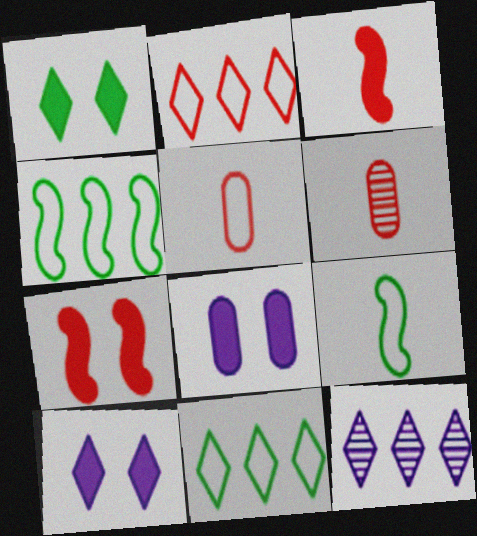[[1, 7, 8], 
[2, 6, 7], 
[4, 6, 10]]